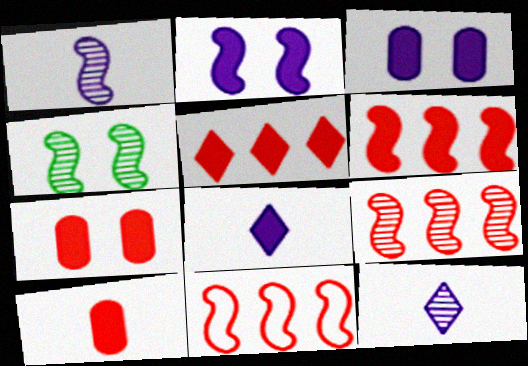[[1, 4, 9], 
[6, 9, 11]]